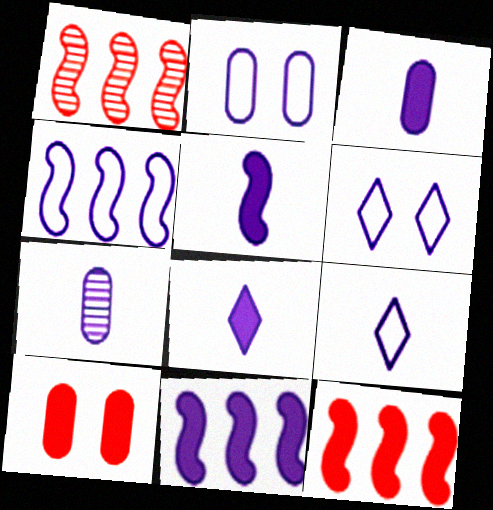[[2, 4, 9], 
[3, 5, 8], 
[5, 7, 9], 
[6, 7, 11]]